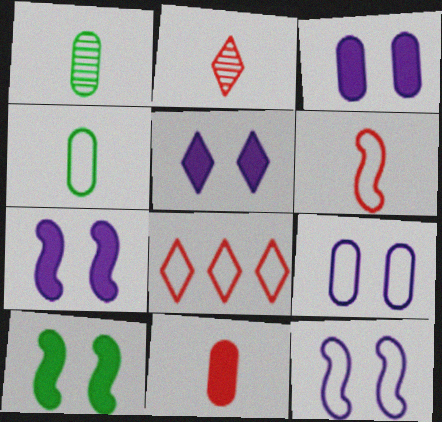[[1, 7, 8], 
[2, 6, 11], 
[3, 5, 7], 
[4, 8, 12]]